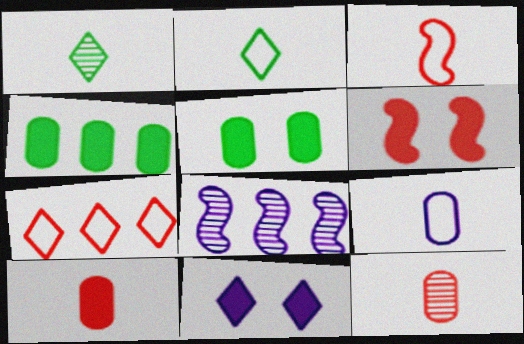[[1, 7, 11], 
[2, 3, 9], 
[4, 7, 8], 
[5, 6, 11], 
[6, 7, 12], 
[8, 9, 11]]